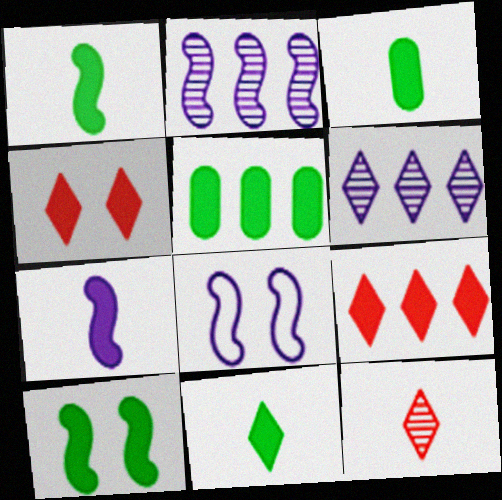[[1, 3, 11], 
[2, 7, 8], 
[4, 5, 7], 
[5, 8, 12], 
[5, 10, 11]]